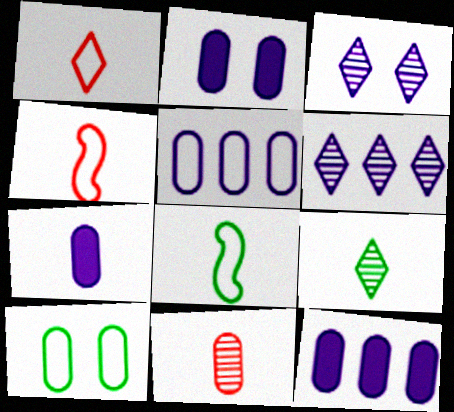[[2, 7, 12], 
[4, 7, 9], 
[10, 11, 12]]